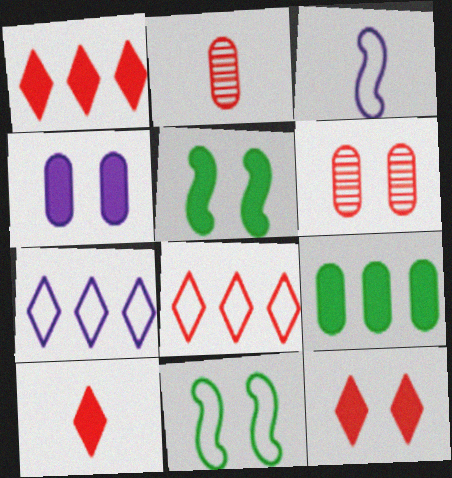[[1, 10, 12], 
[2, 5, 7], 
[4, 5, 12]]